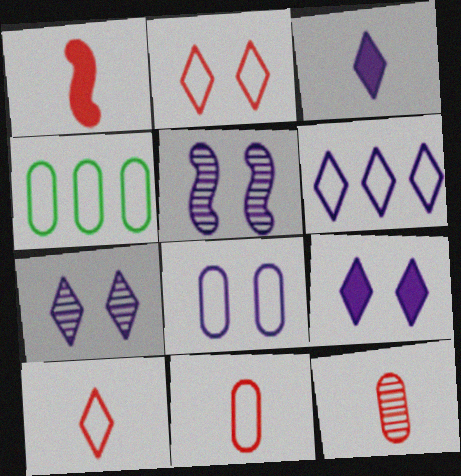[[1, 4, 7], 
[1, 10, 12], 
[3, 6, 7], 
[4, 8, 11], 
[5, 8, 9]]